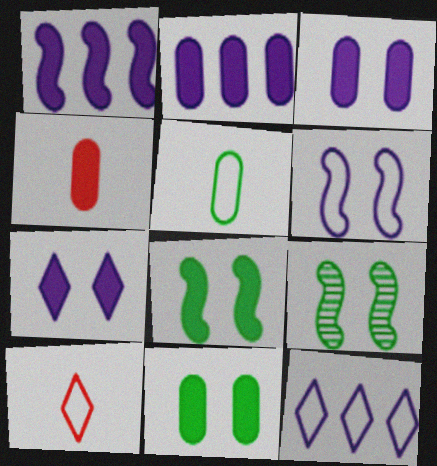[[2, 4, 11], 
[2, 9, 10], 
[4, 9, 12]]